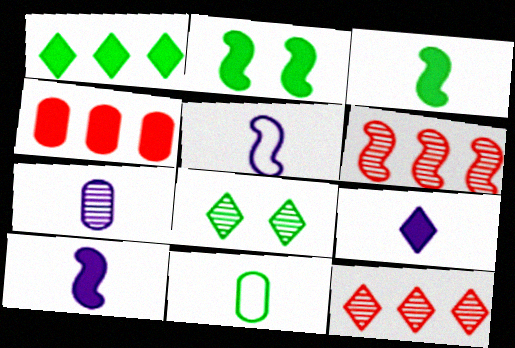[[2, 4, 9], 
[2, 5, 6], 
[4, 5, 8], 
[5, 7, 9], 
[6, 7, 8]]